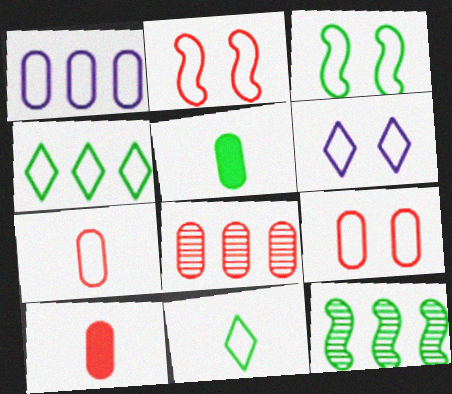[[1, 2, 11], 
[3, 6, 9], 
[6, 10, 12], 
[8, 9, 10]]